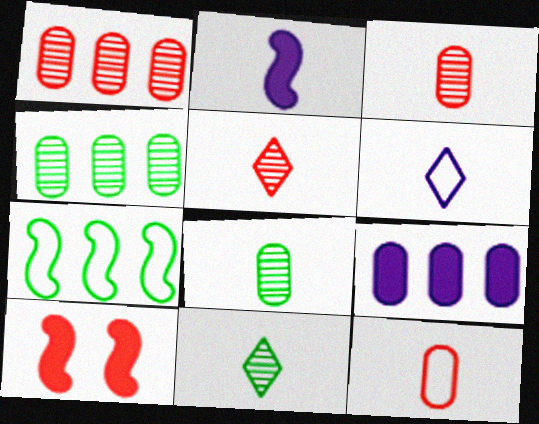[[2, 11, 12], 
[4, 6, 10]]